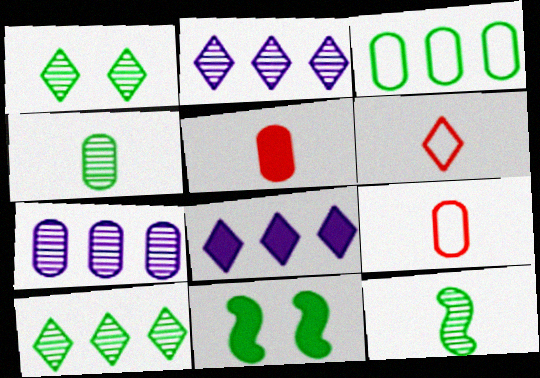[[1, 6, 8], 
[2, 9, 11], 
[5, 8, 11], 
[6, 7, 11]]